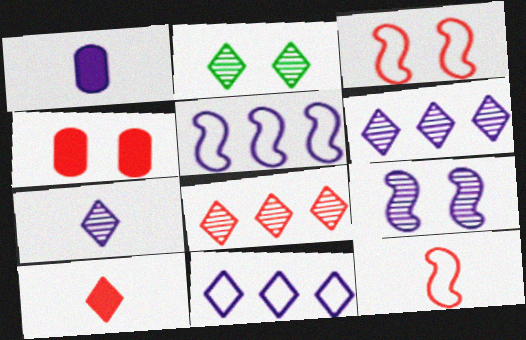[[1, 9, 11], 
[2, 7, 8], 
[2, 10, 11], 
[4, 8, 12]]